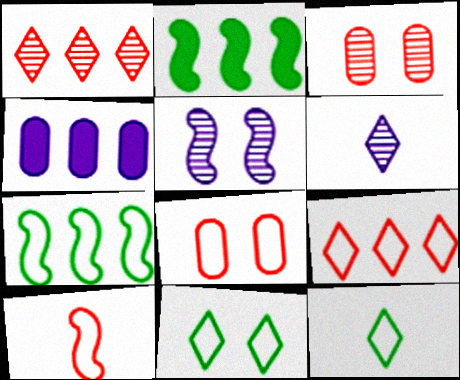[[1, 4, 7], 
[2, 5, 10], 
[2, 6, 8], 
[8, 9, 10]]